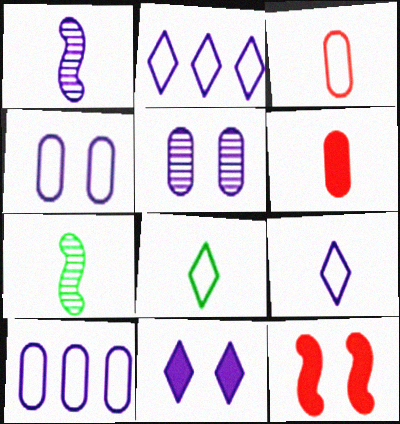[[1, 6, 8], 
[1, 10, 11], 
[6, 7, 9]]